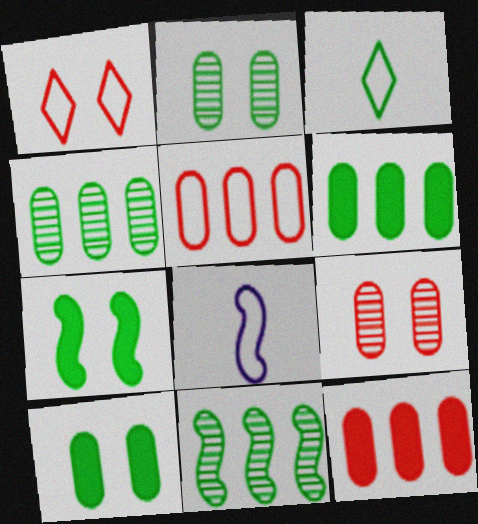[[3, 4, 7], 
[3, 10, 11]]